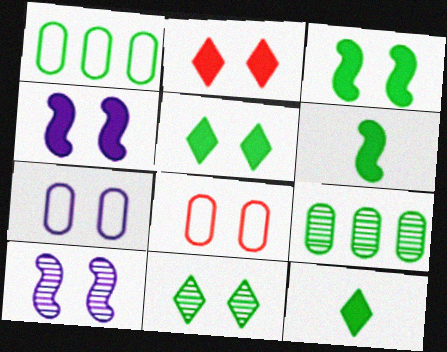[[1, 6, 11], 
[4, 8, 11], 
[5, 8, 10]]